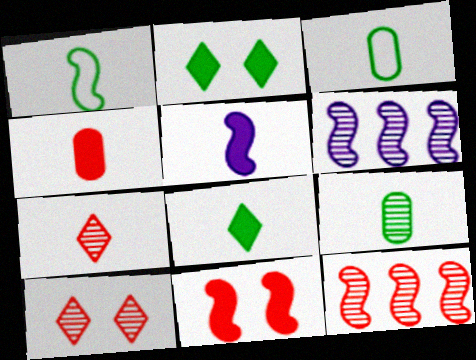[[1, 6, 11], 
[1, 8, 9], 
[3, 5, 7], 
[4, 5, 8], 
[6, 9, 10]]